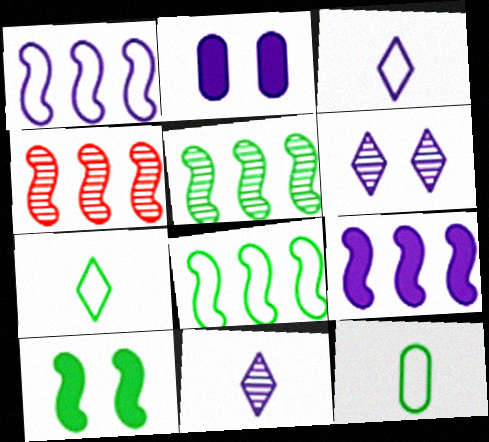[[1, 2, 11], 
[2, 4, 7], 
[4, 8, 9]]